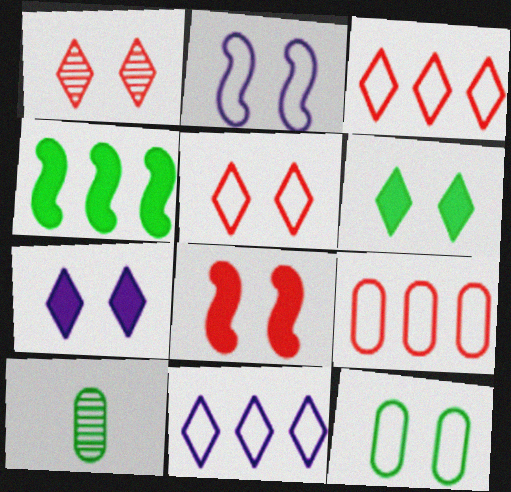[[2, 5, 12], 
[8, 10, 11]]